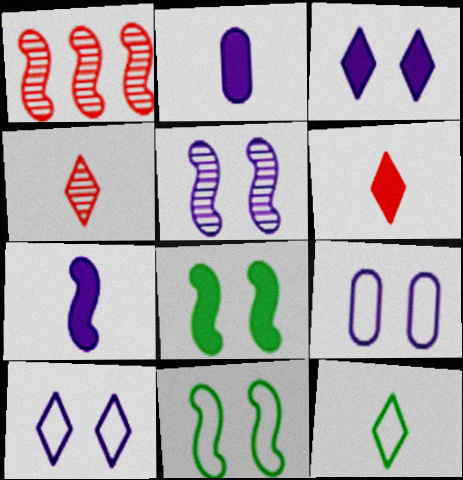[[1, 7, 11], 
[3, 5, 9]]